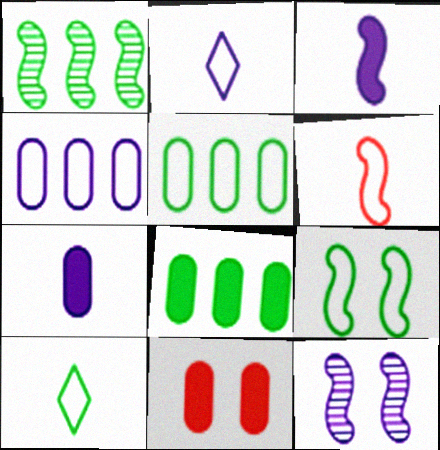[[1, 2, 11], 
[5, 9, 10], 
[7, 8, 11]]